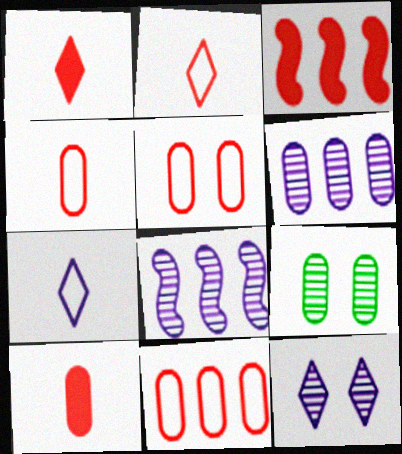[[3, 7, 9], 
[4, 5, 11]]